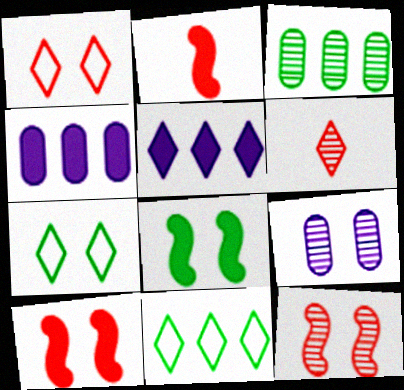[[1, 8, 9], 
[2, 9, 11], 
[5, 6, 7], 
[7, 9, 10]]